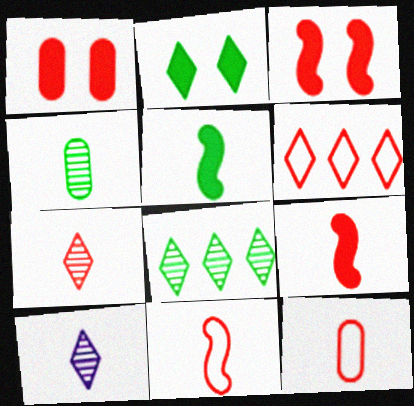[[2, 6, 10], 
[5, 10, 12], 
[7, 9, 12]]